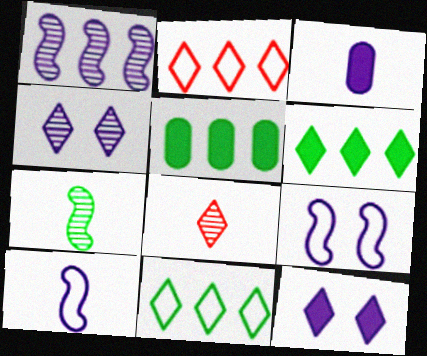[[1, 2, 5], 
[5, 8, 9], 
[8, 11, 12]]